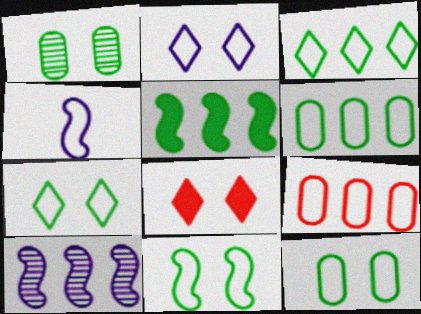[[4, 7, 9], 
[7, 11, 12]]